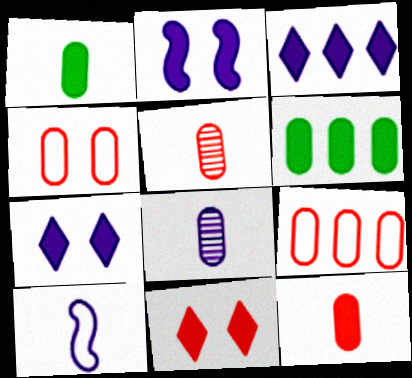[[4, 6, 8]]